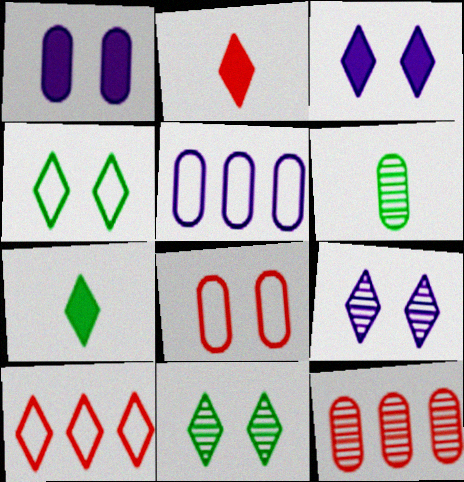[[7, 9, 10]]